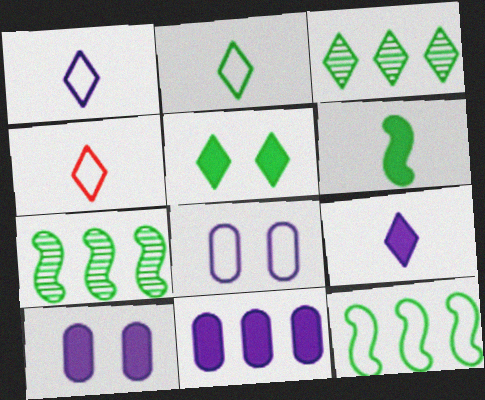[[1, 2, 4], 
[2, 3, 5], 
[4, 7, 10], 
[4, 8, 12]]